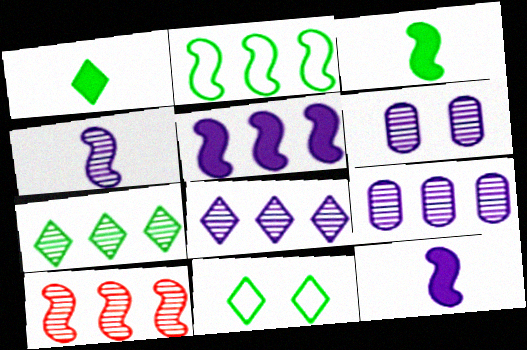[[1, 7, 11], 
[2, 5, 10], 
[4, 6, 8], 
[7, 9, 10]]